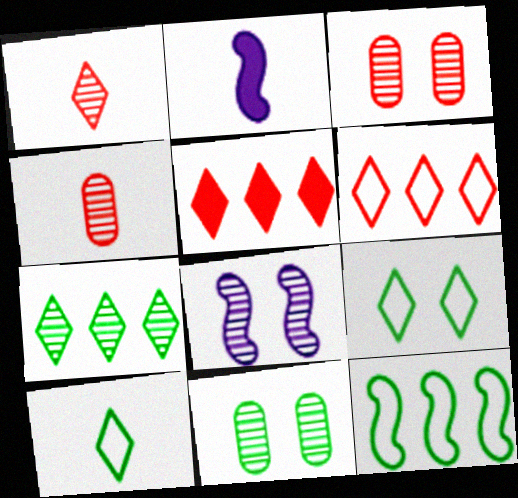[[2, 4, 10], 
[2, 6, 11], 
[4, 7, 8]]